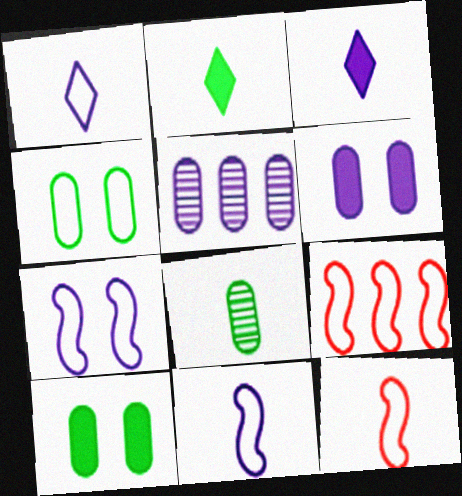[[1, 4, 9], 
[3, 5, 7], 
[3, 8, 12]]